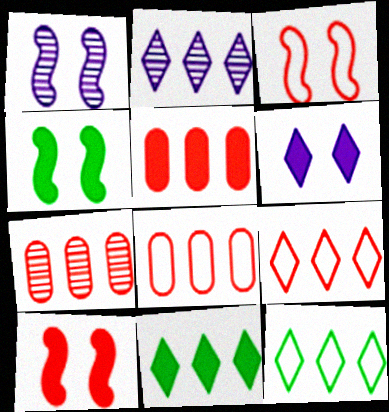[[1, 3, 4], 
[2, 9, 11], 
[5, 7, 8]]